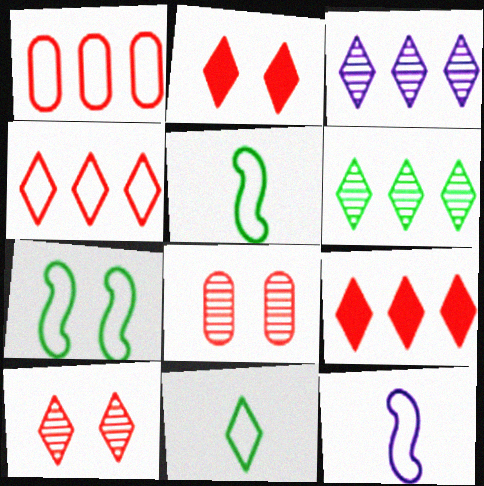[[2, 3, 11]]